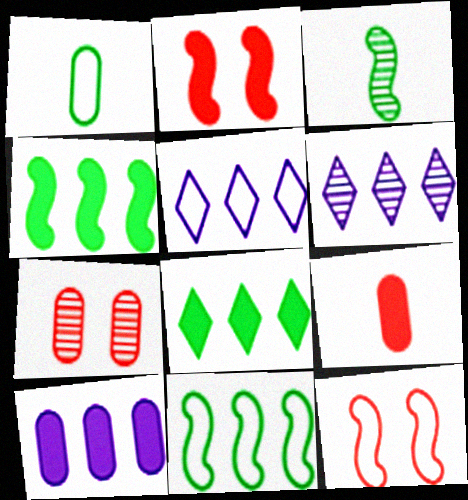[[1, 2, 6], 
[1, 5, 12], 
[1, 7, 10], 
[3, 6, 7]]